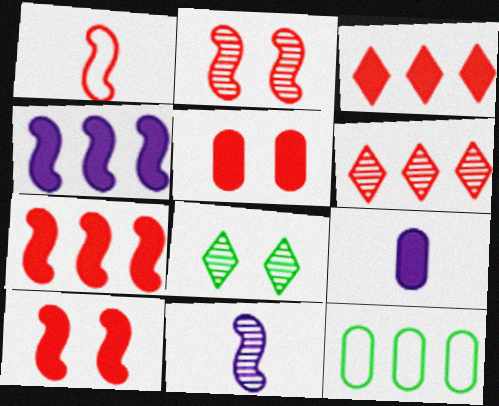[[1, 2, 7], 
[1, 5, 6], 
[4, 6, 12]]